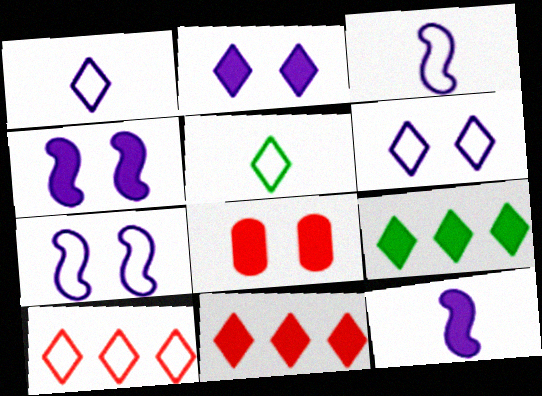[[5, 6, 10], 
[8, 9, 12]]